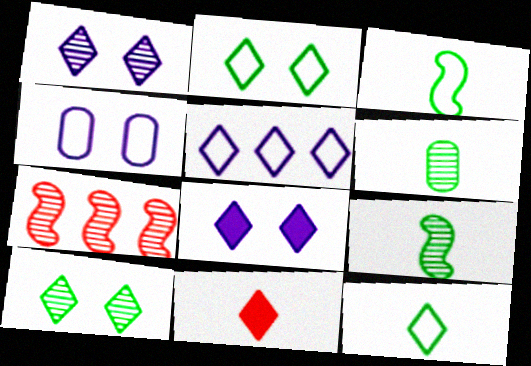[[1, 6, 7], 
[5, 10, 11]]